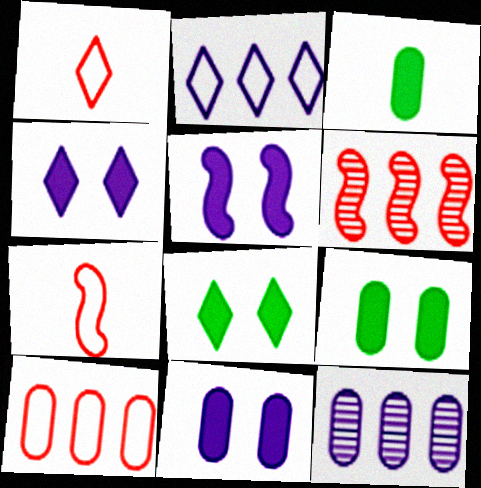[[4, 5, 11], 
[7, 8, 12]]